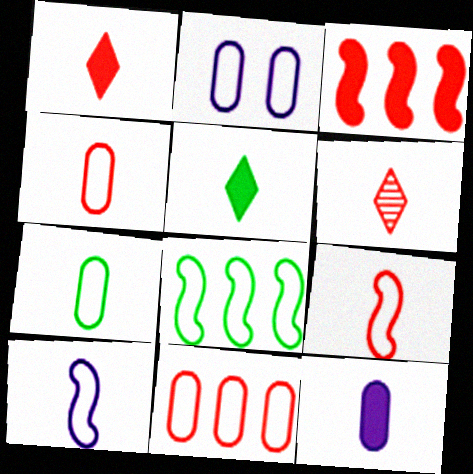[[2, 7, 11]]